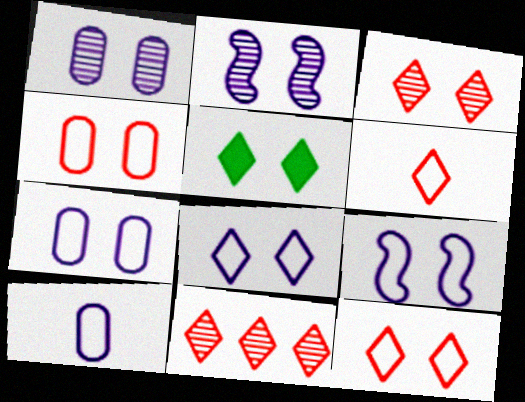[[2, 4, 5], 
[3, 5, 8], 
[7, 8, 9]]